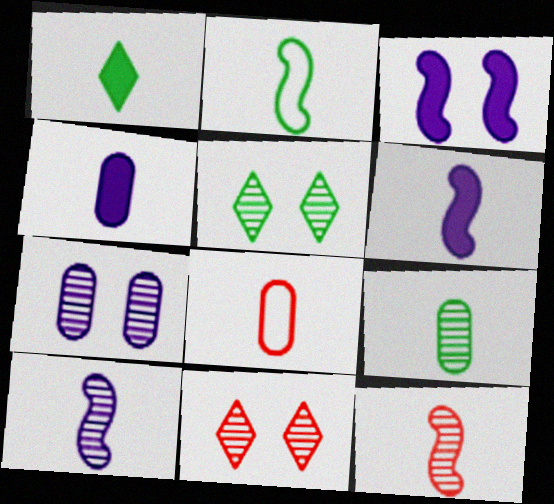[[1, 2, 9], 
[1, 8, 10], 
[2, 6, 12], 
[4, 8, 9]]